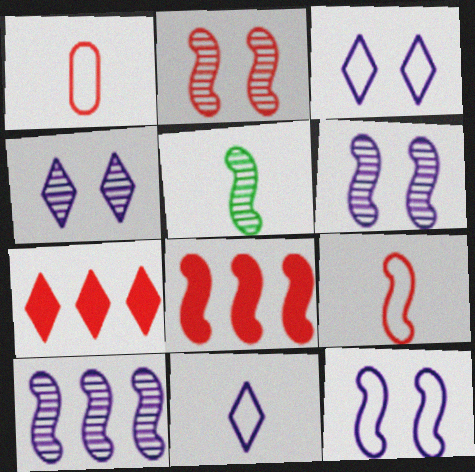[[1, 2, 7], 
[2, 5, 10], 
[2, 8, 9], 
[5, 8, 12]]